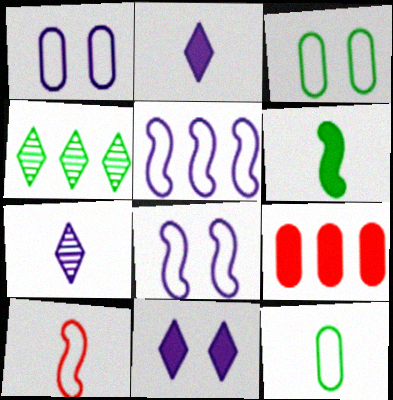[[3, 4, 6], 
[4, 5, 9], 
[6, 9, 11]]